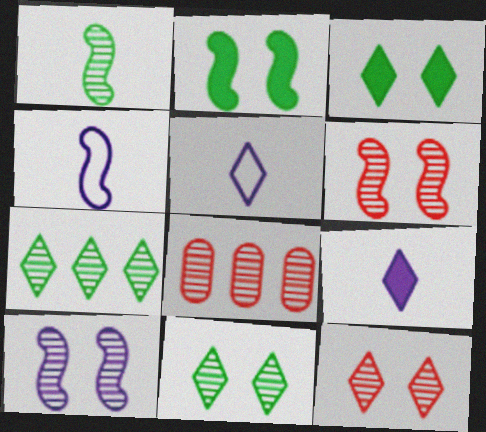[[2, 5, 8], 
[3, 4, 8]]